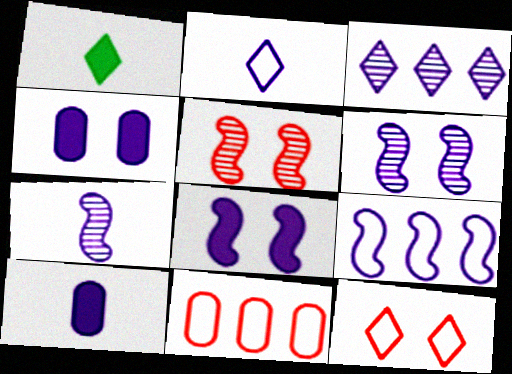[[1, 3, 12], 
[1, 6, 11], 
[2, 7, 10], 
[7, 8, 9]]